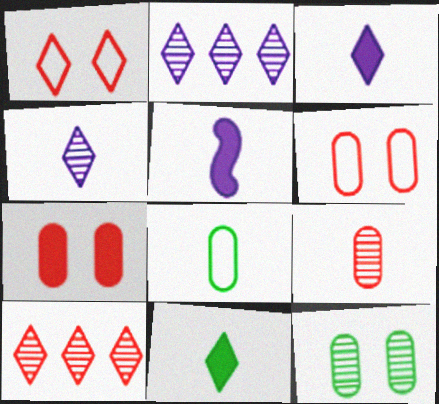[[1, 2, 11]]